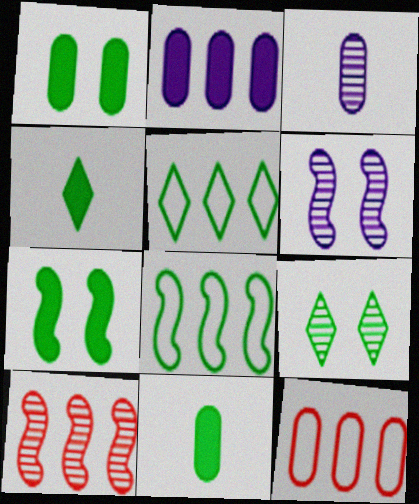[[1, 3, 12], 
[2, 5, 10], 
[3, 9, 10], 
[4, 5, 9], 
[4, 6, 12], 
[8, 9, 11]]